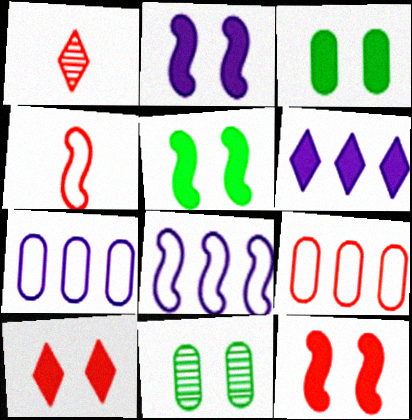[[1, 3, 8], 
[1, 5, 7], 
[1, 9, 12], 
[2, 3, 10], 
[2, 5, 12], 
[4, 6, 11]]